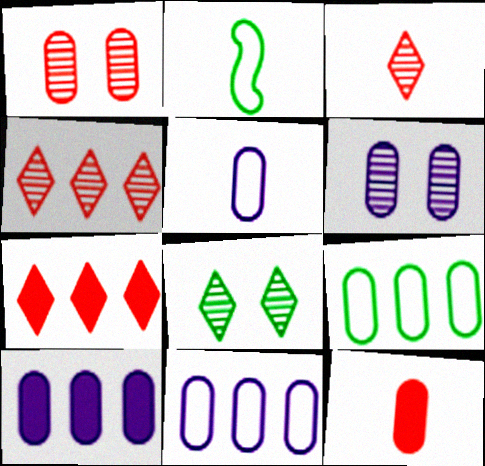[[2, 6, 7], 
[5, 6, 10], 
[6, 9, 12]]